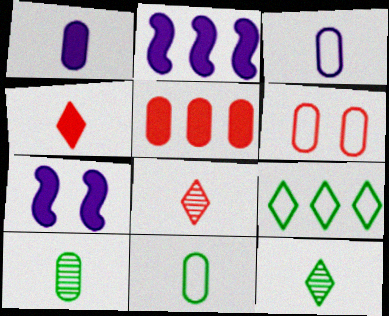[[2, 6, 12]]